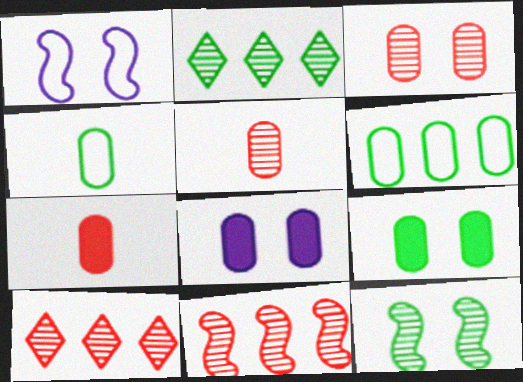[[1, 2, 7], 
[5, 6, 8]]